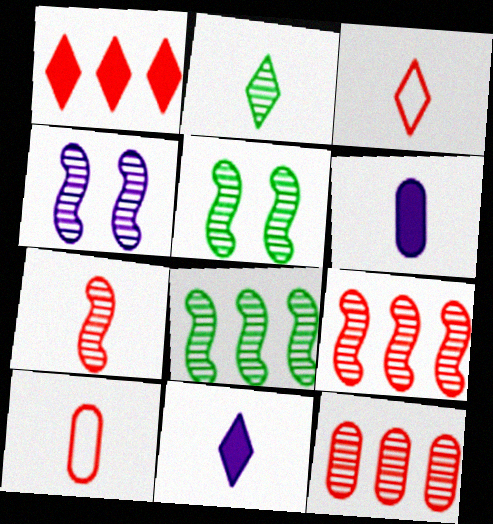[[2, 3, 11], 
[2, 4, 12], 
[4, 7, 8]]